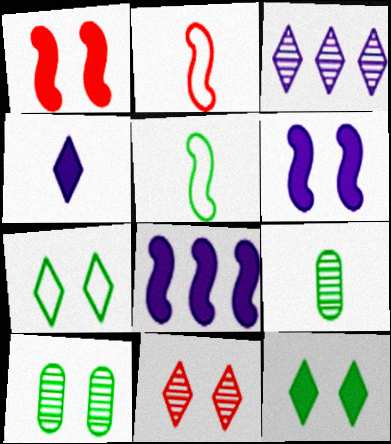[[2, 4, 9]]